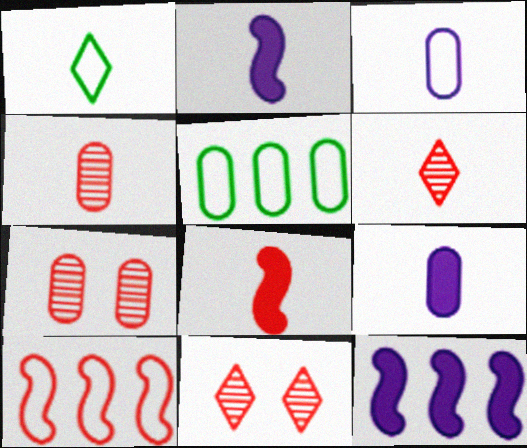[[1, 2, 4], 
[1, 7, 12], 
[2, 5, 11], 
[5, 7, 9]]